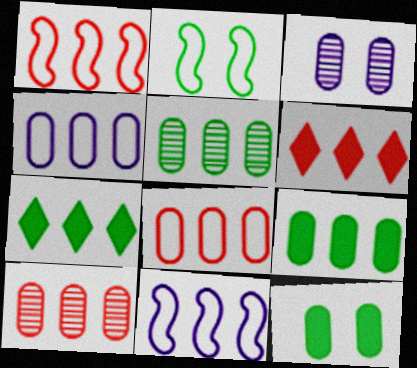[[1, 6, 10], 
[4, 9, 10], 
[5, 6, 11], 
[7, 10, 11]]